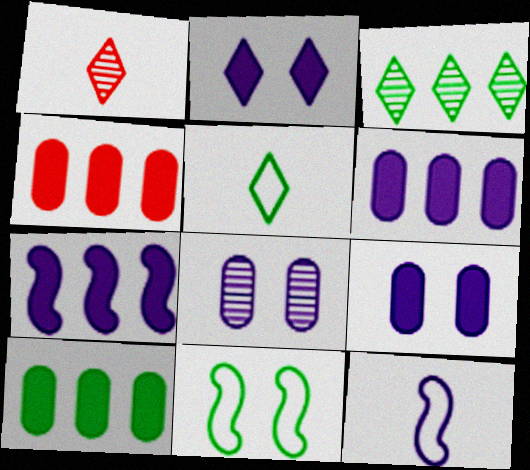[[1, 6, 11], 
[4, 6, 10]]